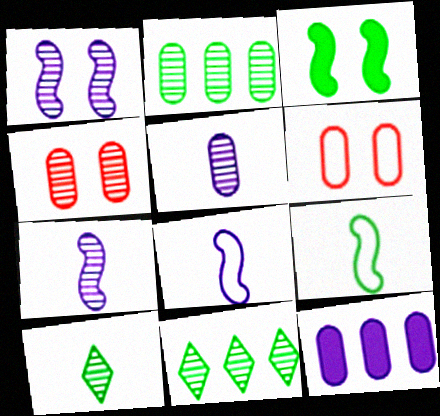[[2, 4, 5], 
[4, 7, 11]]